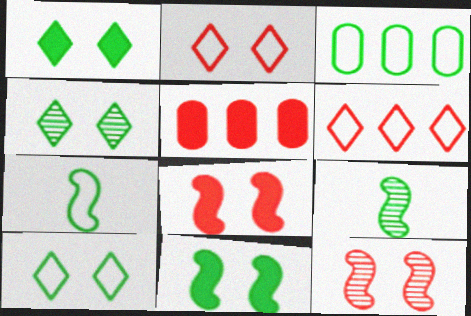[[1, 3, 9], 
[1, 4, 10], 
[3, 7, 10]]